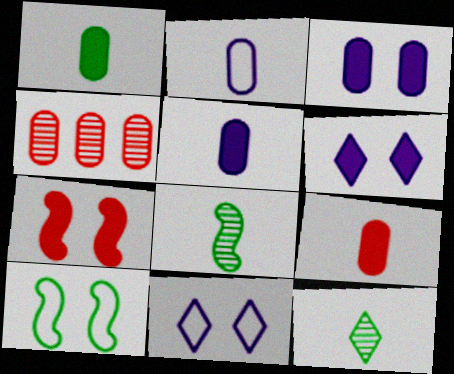[[1, 5, 9]]